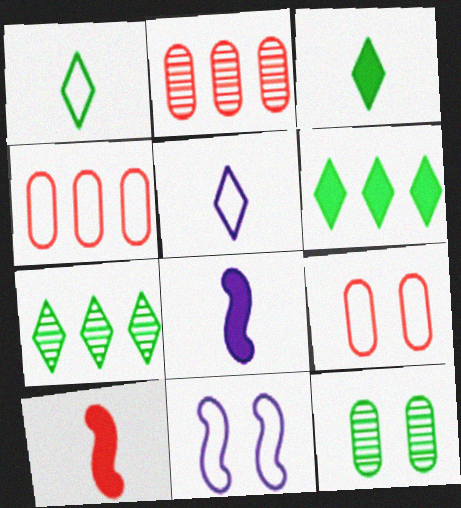[[1, 4, 11], 
[2, 3, 11], 
[7, 8, 9]]